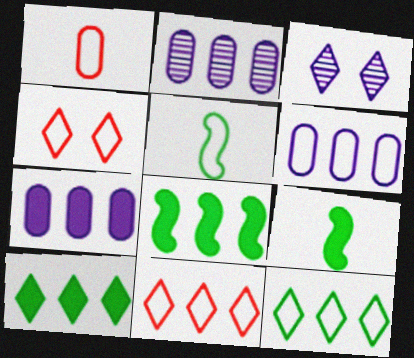[[1, 3, 8], 
[2, 4, 9], 
[2, 6, 7], 
[2, 8, 11], 
[4, 5, 6]]